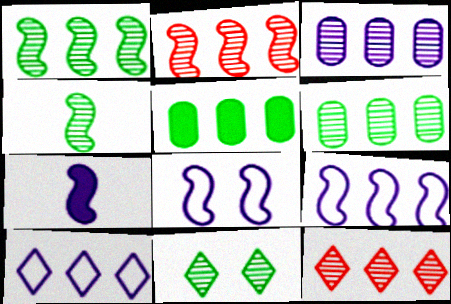[[1, 3, 12], 
[2, 5, 10], 
[4, 6, 11], 
[5, 9, 12]]